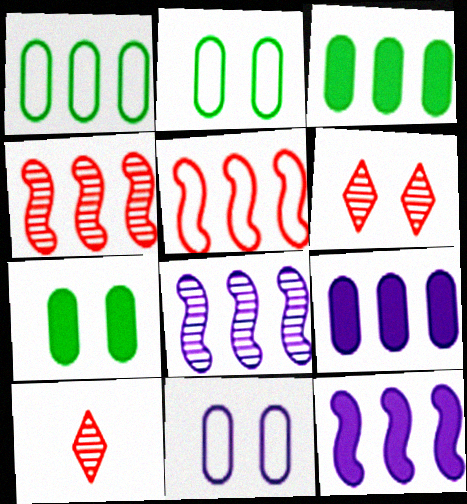[[2, 10, 12]]